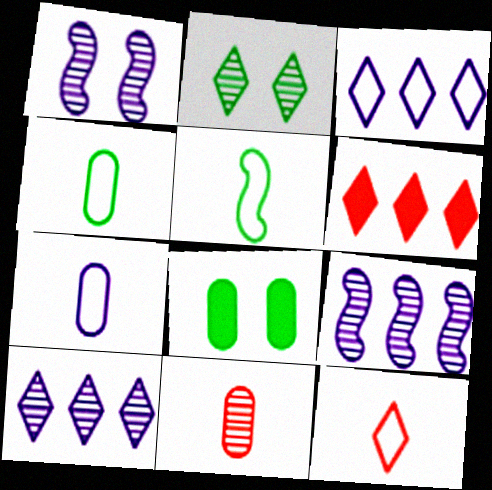[[1, 4, 6], 
[2, 9, 11], 
[5, 7, 12], 
[8, 9, 12]]